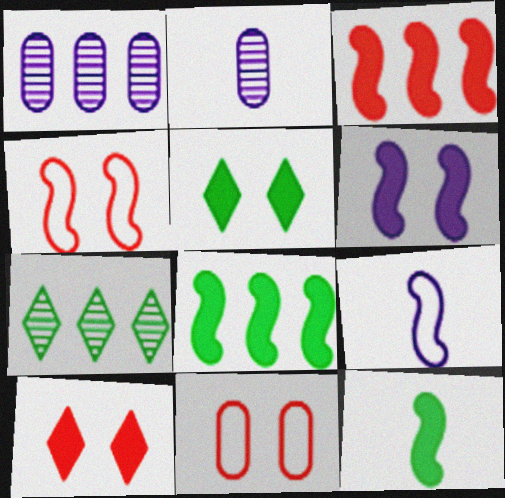[[3, 6, 12]]